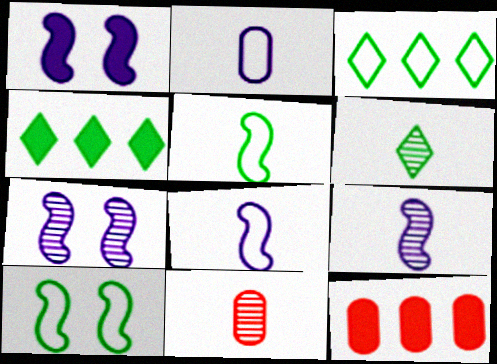[[1, 3, 11], 
[6, 9, 11]]